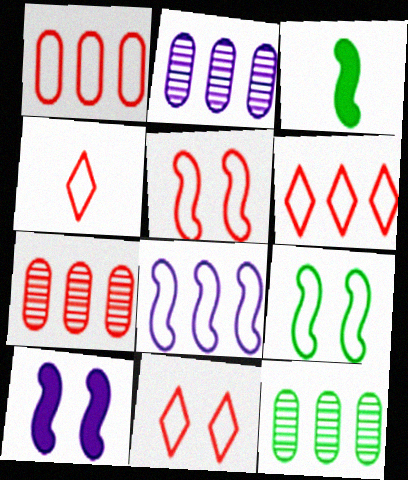[[1, 4, 5], 
[2, 3, 11], 
[2, 7, 12], 
[4, 6, 11], 
[4, 10, 12]]